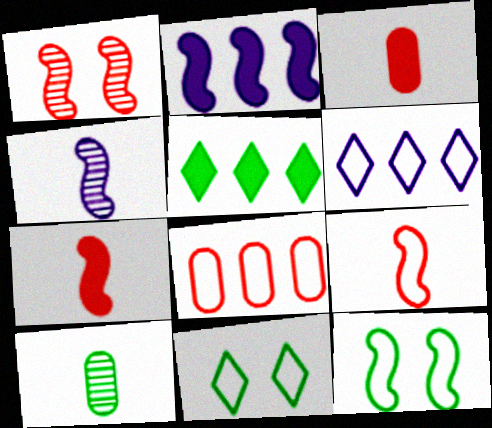[[5, 10, 12]]